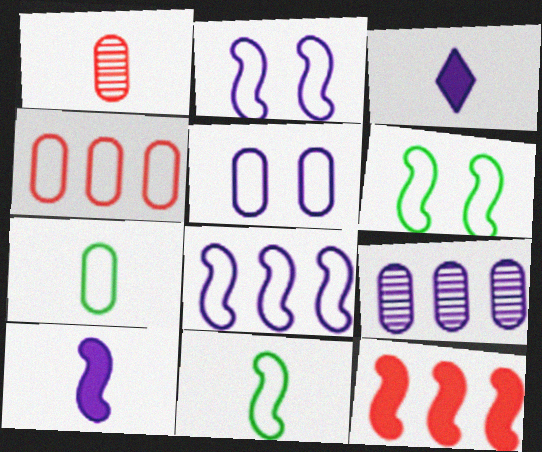[[1, 3, 11], 
[2, 3, 9], 
[4, 5, 7]]